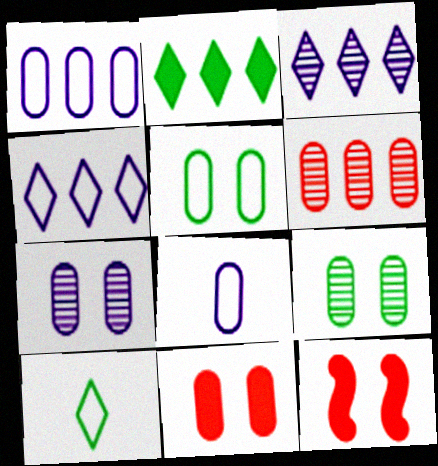[[5, 7, 11]]